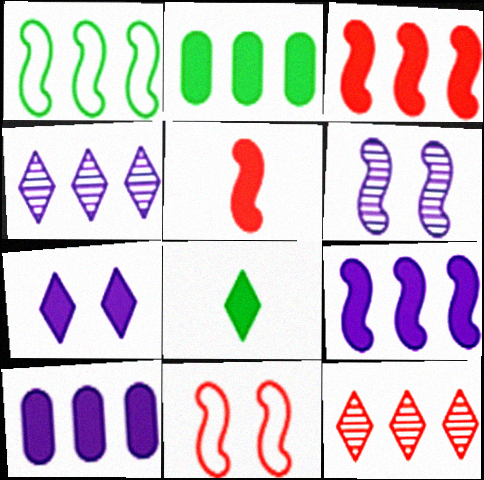[[1, 5, 6], 
[1, 10, 12], 
[2, 5, 7]]